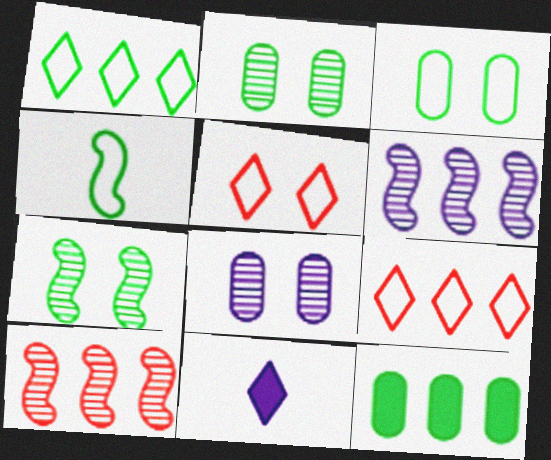[[1, 3, 4], 
[3, 10, 11], 
[6, 9, 12]]